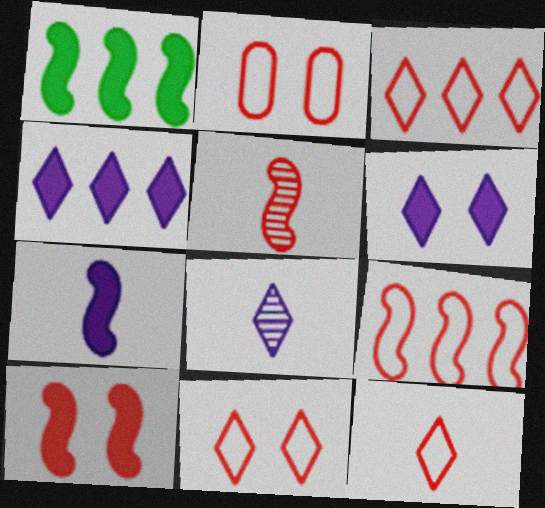[[1, 2, 8], 
[1, 7, 10], 
[2, 9, 12], 
[3, 11, 12], 
[5, 9, 10]]